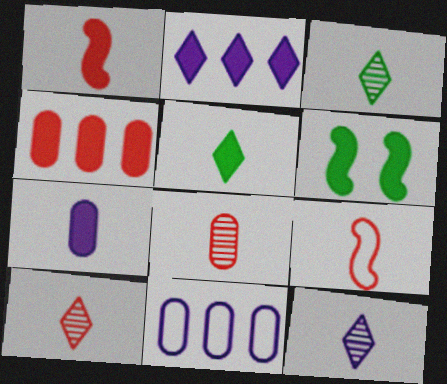[[1, 5, 7], 
[3, 7, 9], 
[3, 10, 12], 
[6, 10, 11]]